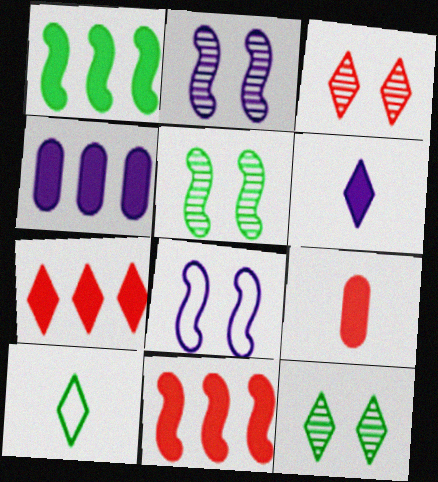[[1, 4, 7]]